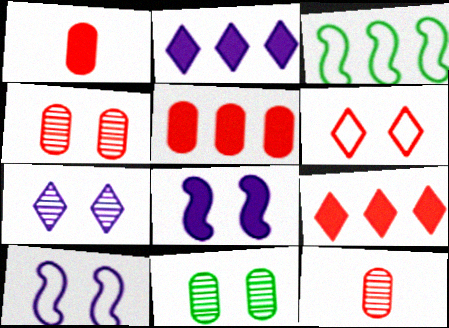[[1, 3, 7], 
[6, 8, 11]]